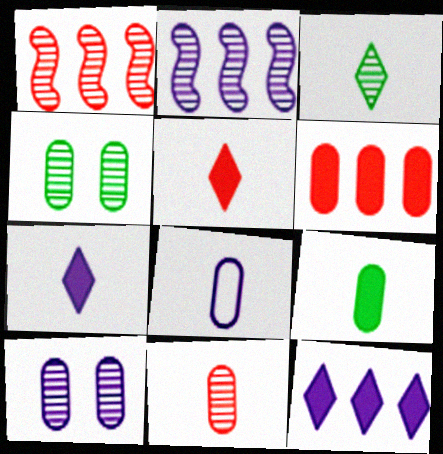[[1, 3, 10], 
[4, 6, 8], 
[8, 9, 11]]